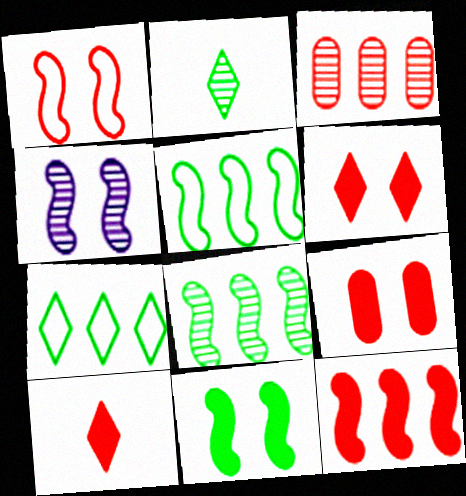[[1, 3, 10], 
[1, 4, 11], 
[2, 3, 4], 
[9, 10, 12]]